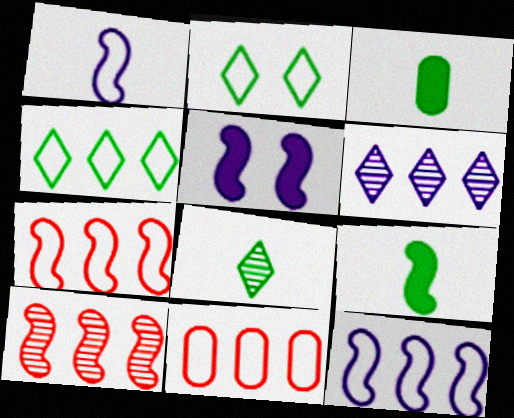[[1, 2, 11], 
[4, 11, 12], 
[5, 8, 11]]